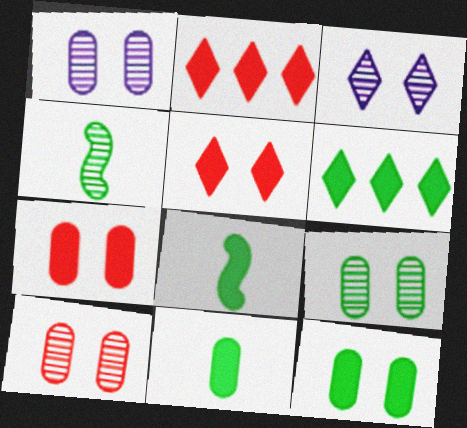[[1, 9, 10], 
[6, 8, 12]]